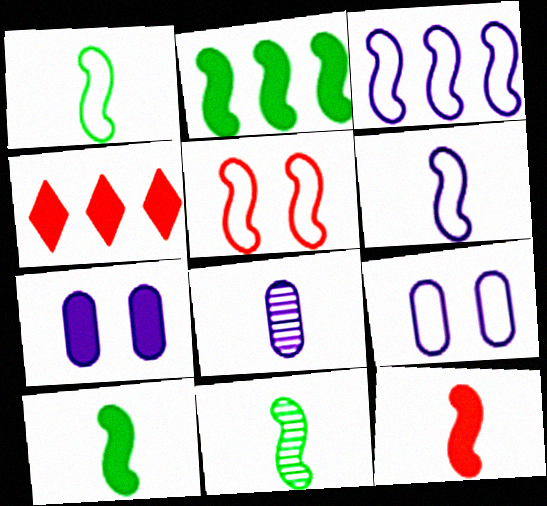[[1, 3, 5], 
[1, 10, 11], 
[4, 7, 10], 
[4, 9, 11], 
[6, 11, 12]]